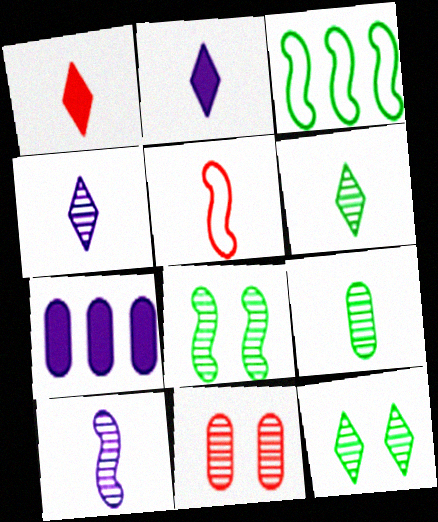[[2, 3, 11], 
[2, 5, 9], 
[5, 7, 12]]